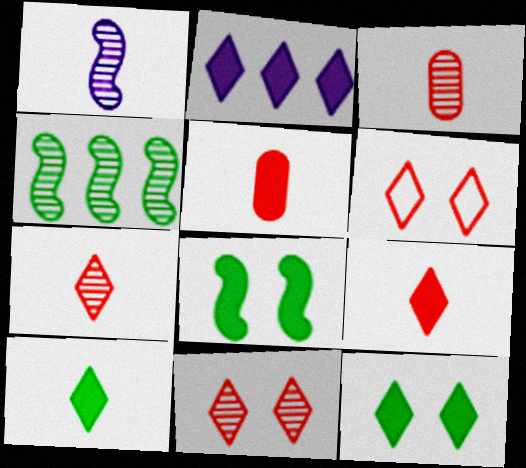[[2, 5, 8], 
[2, 9, 12]]